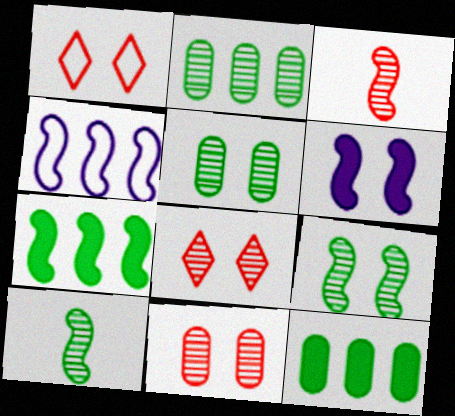[[1, 5, 6]]